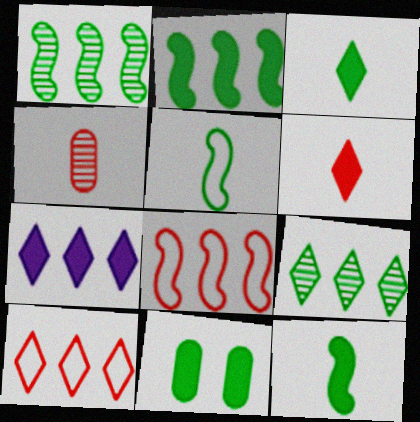[[2, 3, 11], 
[5, 9, 11], 
[7, 9, 10]]